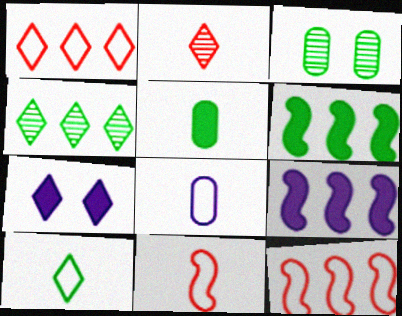[[3, 6, 10], 
[8, 10, 11]]